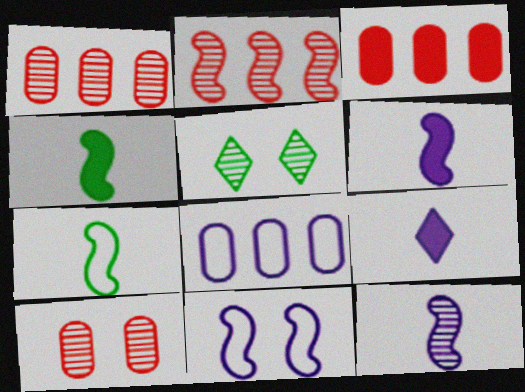[[1, 5, 12], 
[2, 4, 11]]